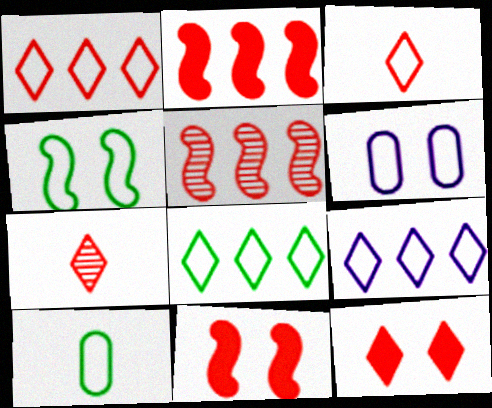[[1, 7, 12], 
[1, 8, 9], 
[4, 8, 10]]